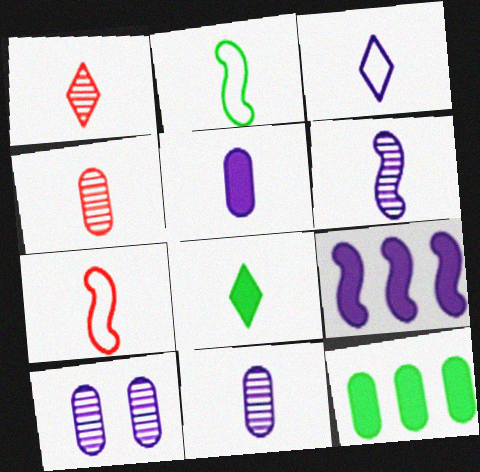[[1, 2, 5], 
[1, 3, 8], 
[3, 5, 6], 
[3, 9, 10], 
[7, 8, 11]]